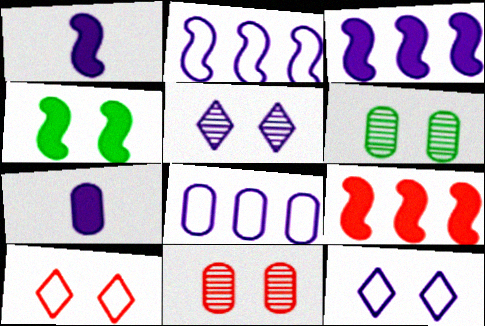[[1, 4, 9], 
[1, 5, 8], 
[2, 5, 7], 
[4, 11, 12]]